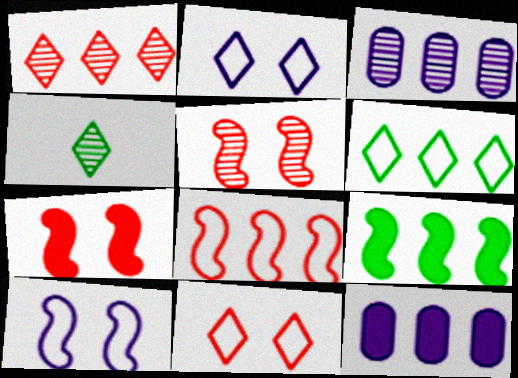[[3, 4, 5]]